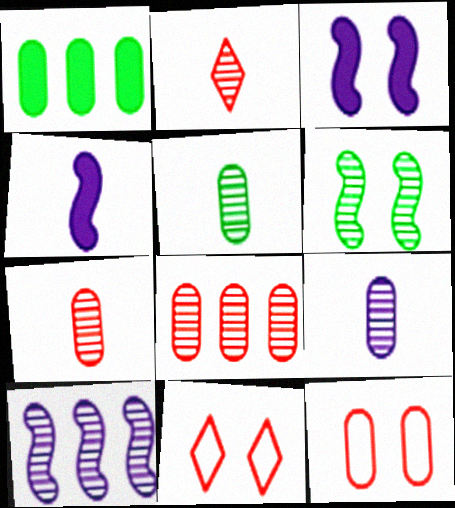[[1, 9, 12], 
[5, 7, 9]]